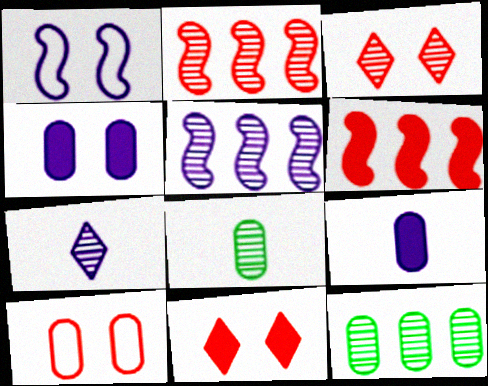[[3, 5, 8], 
[9, 10, 12]]